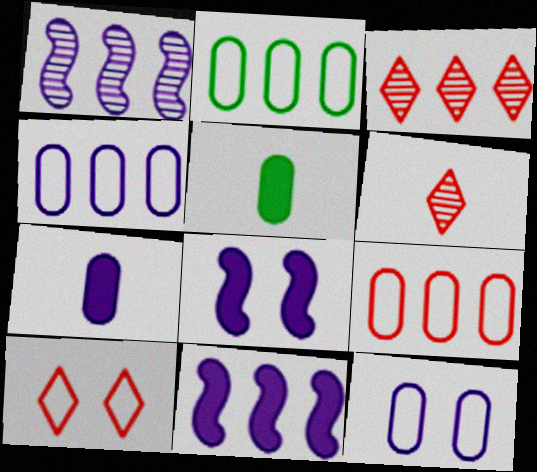[[1, 5, 10], 
[2, 3, 11], 
[2, 4, 9], 
[2, 6, 8]]